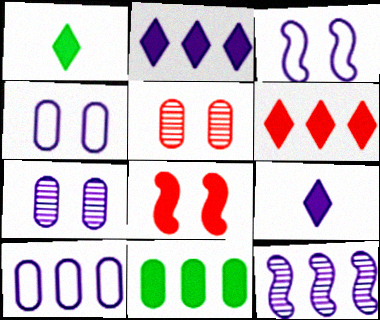[[2, 10, 12], 
[4, 9, 12], 
[8, 9, 11]]